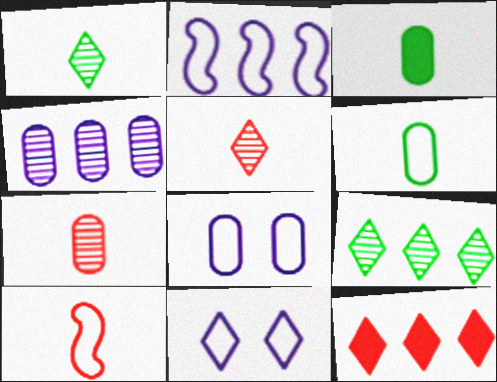[[1, 11, 12]]